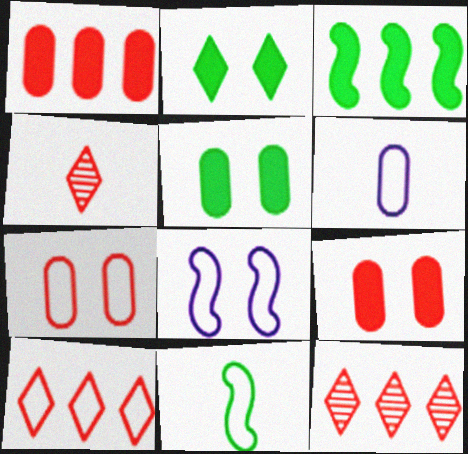[]